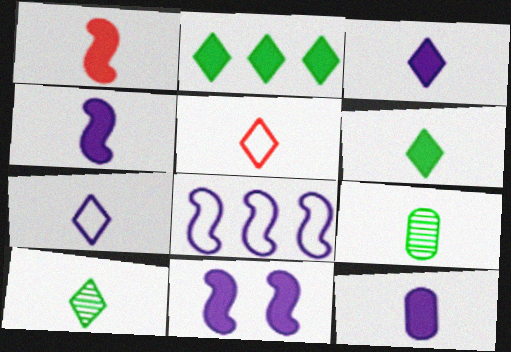[[1, 6, 12], 
[1, 7, 9], 
[3, 4, 12], 
[3, 5, 10], 
[4, 5, 9]]